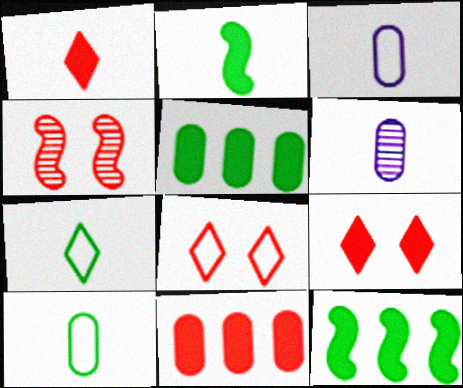[[6, 8, 12]]